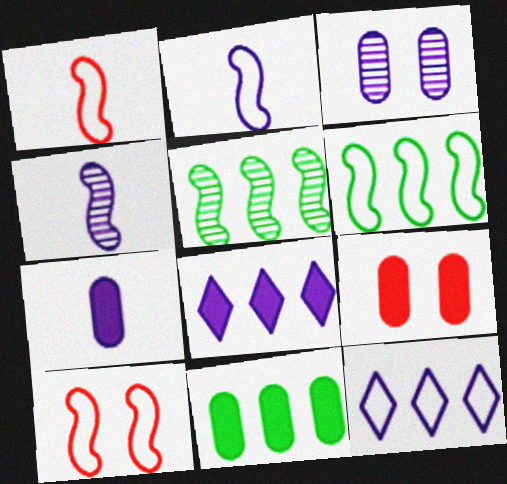[[2, 3, 8], 
[2, 6, 10], 
[7, 9, 11]]